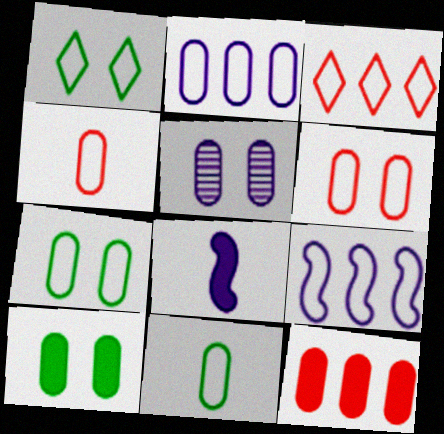[[1, 4, 9], 
[2, 4, 7], 
[2, 6, 11], 
[5, 6, 10], 
[5, 11, 12]]